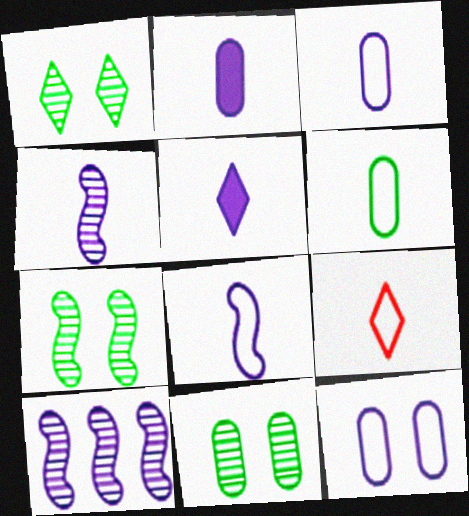[[1, 7, 11], 
[3, 4, 5], 
[5, 10, 12], 
[6, 8, 9]]